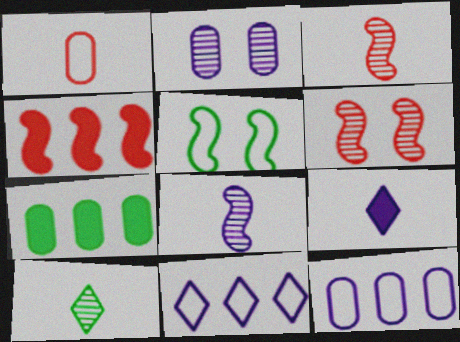[[1, 2, 7], 
[1, 5, 11], 
[4, 5, 8], 
[5, 7, 10]]